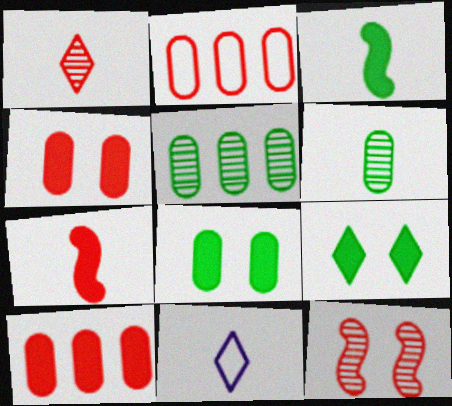[[6, 7, 11]]